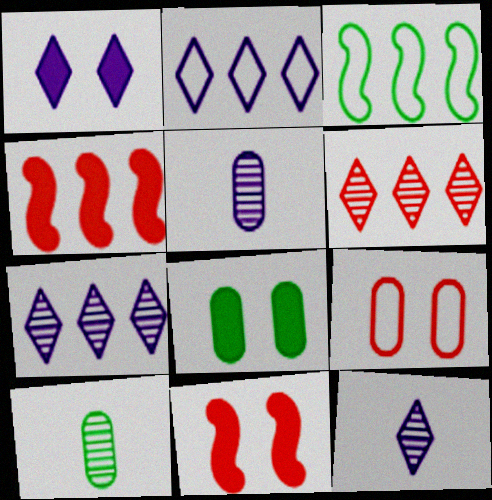[[1, 2, 12], 
[1, 8, 11], 
[2, 10, 11]]